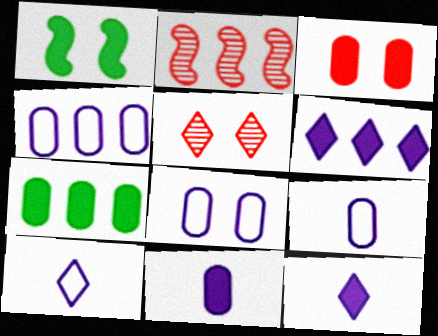[[1, 5, 8], 
[3, 7, 11], 
[4, 8, 9]]